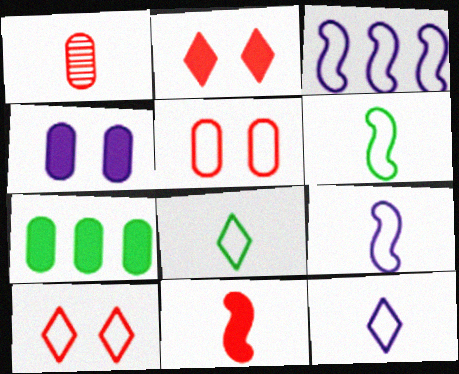[[3, 5, 8]]